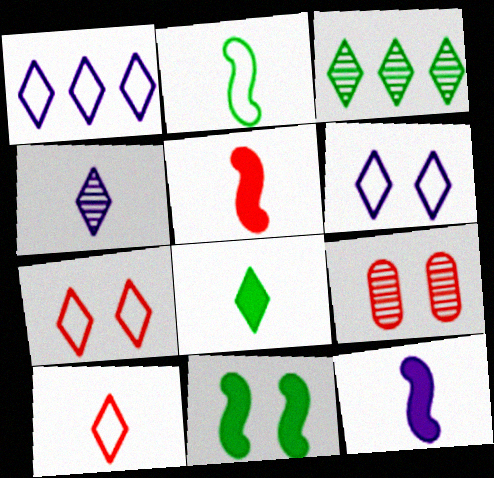[[4, 8, 10], 
[6, 9, 11]]